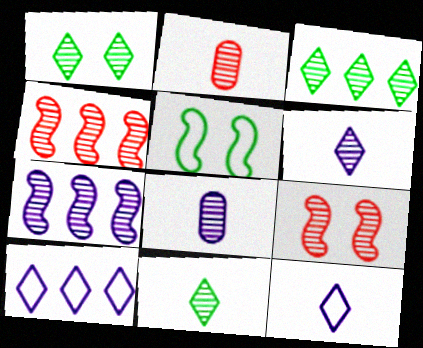[[1, 2, 7], 
[1, 3, 11], 
[1, 4, 8], 
[3, 8, 9]]